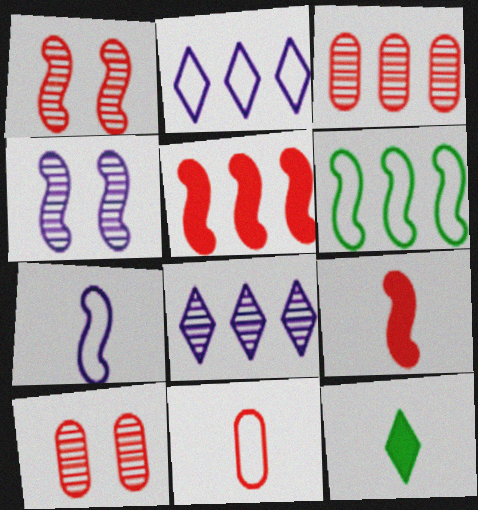[[4, 6, 9]]